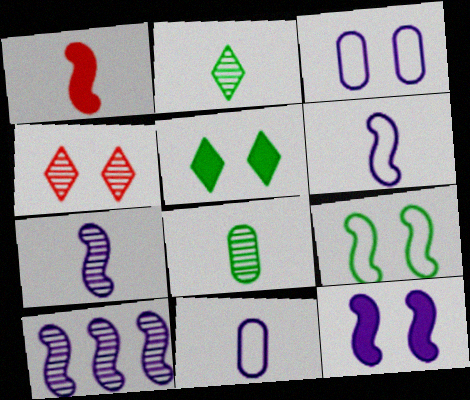[[1, 2, 11], 
[1, 9, 10], 
[4, 8, 10], 
[6, 10, 12]]